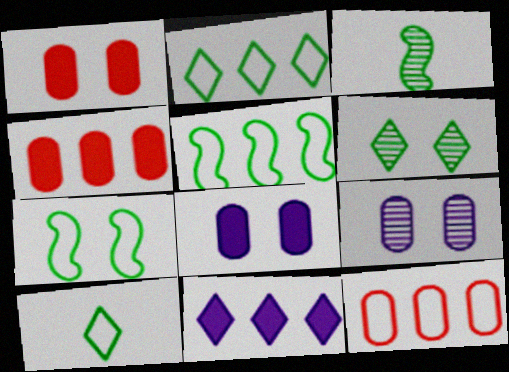[]